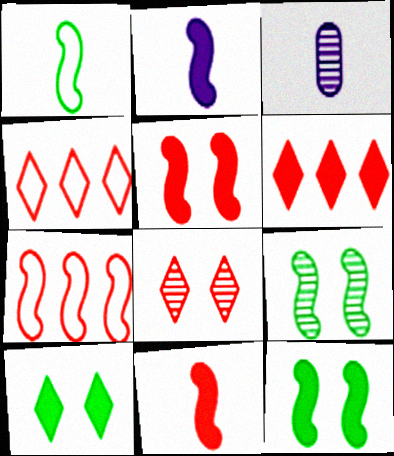[[2, 7, 9], 
[3, 4, 12], 
[3, 7, 10]]